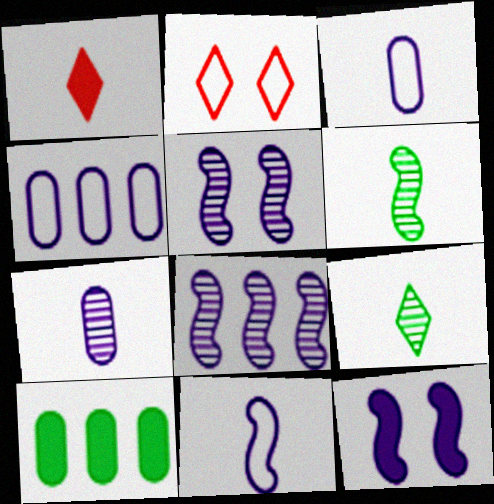[[1, 3, 6], 
[1, 10, 12], 
[8, 11, 12]]